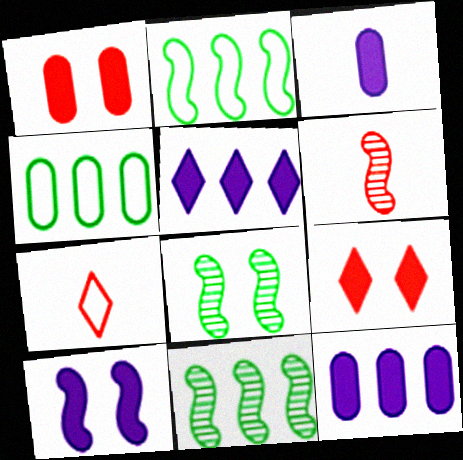[[2, 6, 10], 
[3, 5, 10], 
[7, 8, 12]]